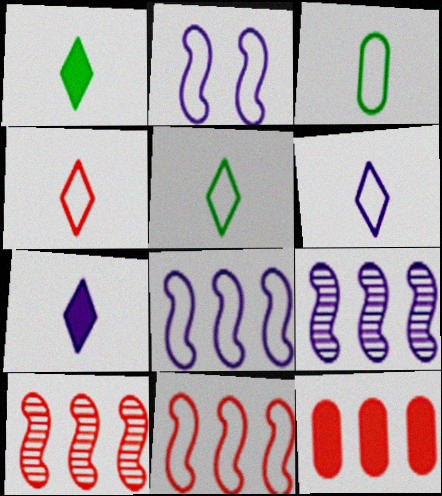[[4, 5, 6]]